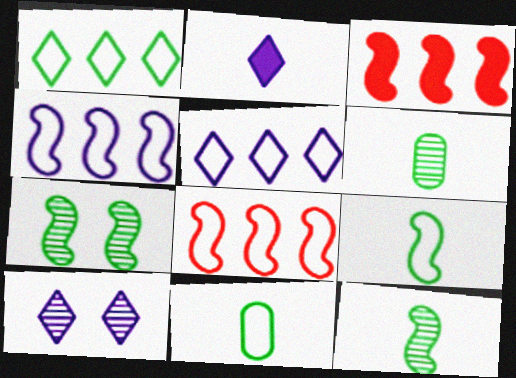[[2, 5, 10], 
[3, 10, 11]]